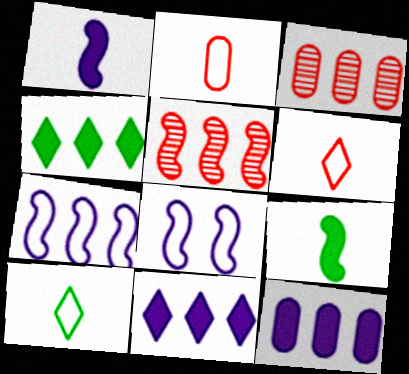[[3, 4, 7], 
[5, 8, 9]]